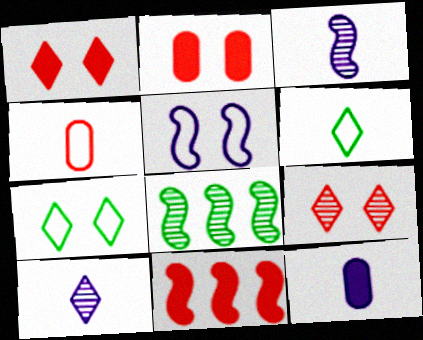[[4, 9, 11]]